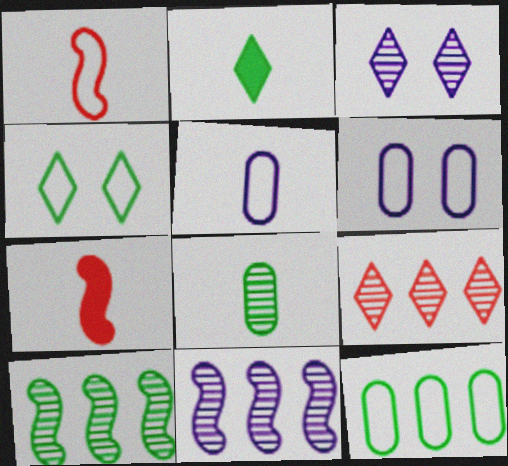[[3, 7, 12]]